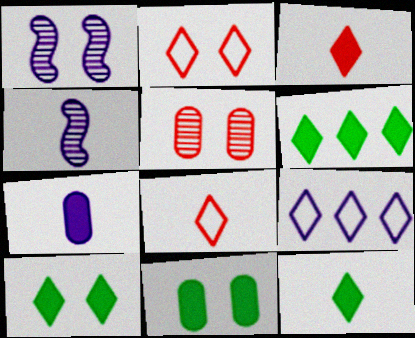[[1, 2, 11], 
[1, 7, 9], 
[6, 10, 12]]